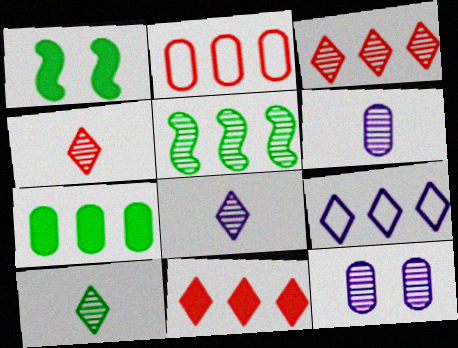[[1, 2, 8], 
[4, 5, 12], 
[4, 8, 10]]